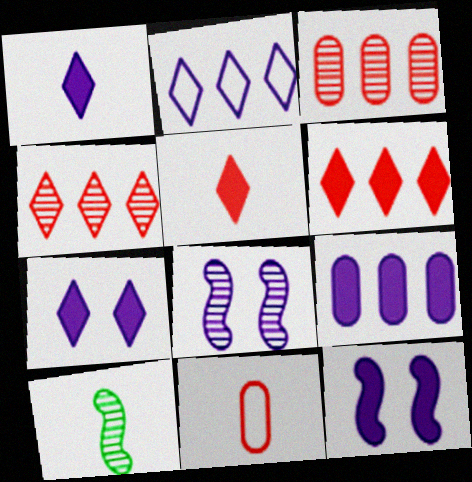[[1, 9, 12], 
[1, 10, 11]]